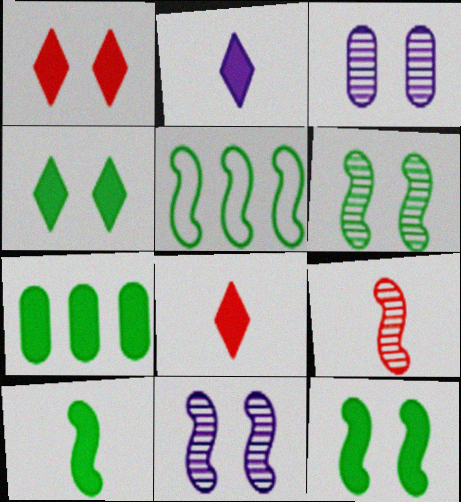[[3, 5, 8], 
[4, 7, 10], 
[5, 6, 10]]